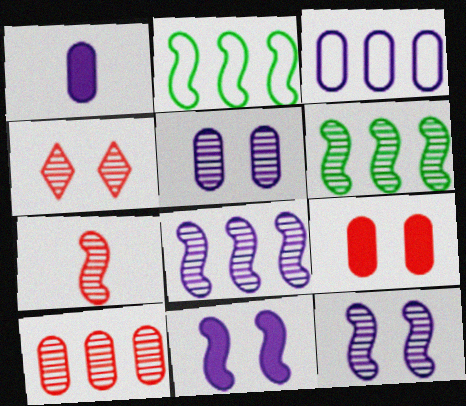[[1, 2, 4], 
[1, 3, 5], 
[2, 7, 11], 
[4, 7, 10], 
[6, 7, 12]]